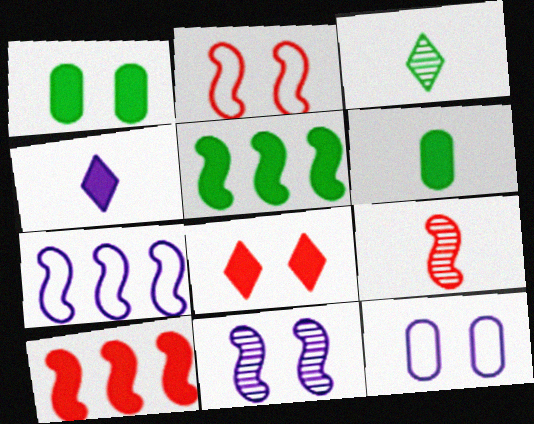[[1, 4, 10], 
[2, 9, 10], 
[3, 10, 12]]